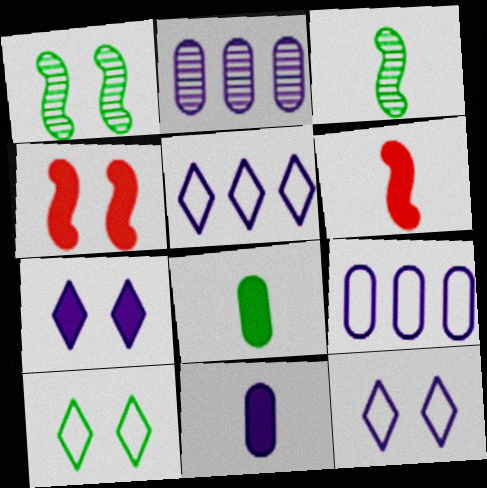[[2, 6, 10]]